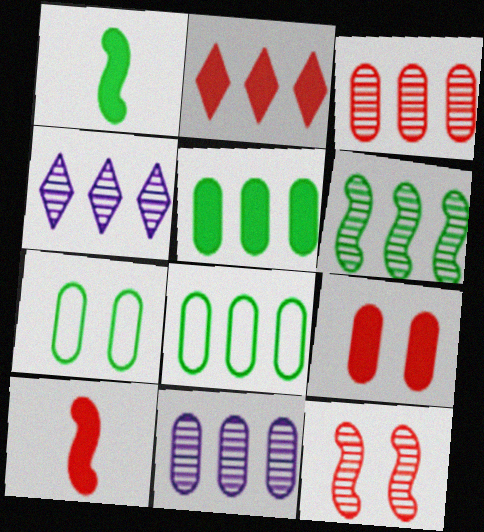[[2, 9, 10], 
[3, 4, 6], 
[4, 7, 10]]